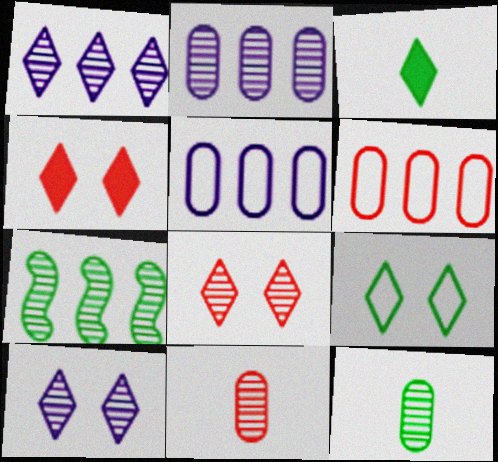[[4, 9, 10], 
[7, 10, 11]]